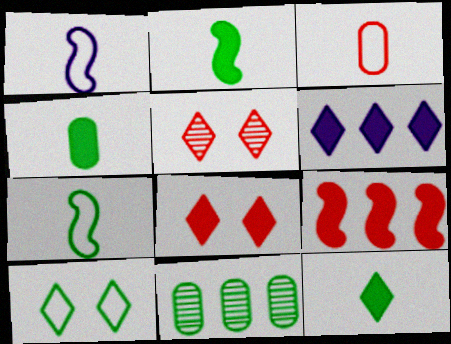[[1, 8, 11], 
[2, 4, 12], 
[2, 10, 11], 
[3, 5, 9], 
[6, 8, 12]]